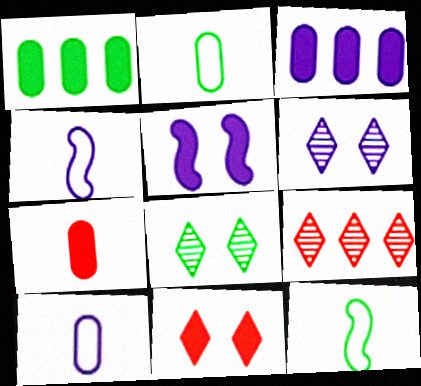[[1, 8, 12], 
[2, 5, 9], 
[3, 4, 6]]